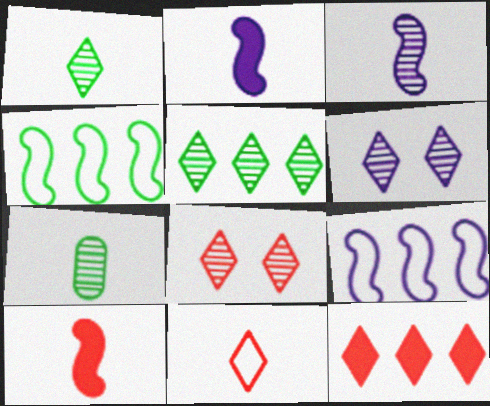[[2, 7, 11], 
[8, 11, 12]]